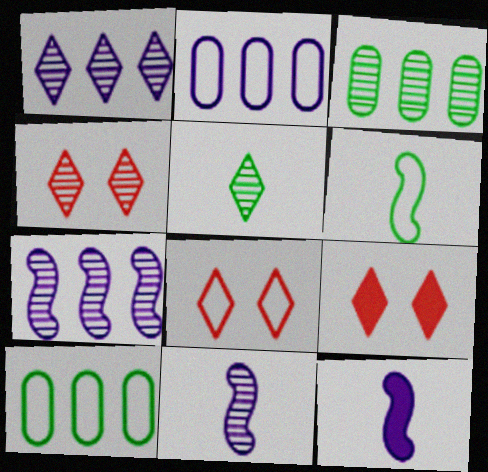[[1, 4, 5], 
[2, 6, 8], 
[3, 4, 11], 
[3, 8, 12], 
[4, 8, 9], 
[4, 10, 12], 
[9, 10, 11]]